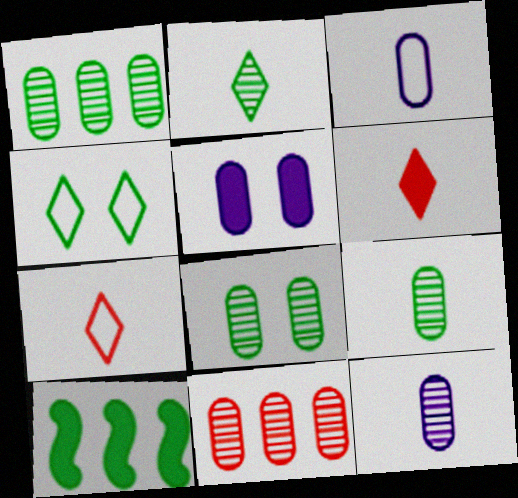[[1, 8, 9], 
[4, 9, 10], 
[5, 6, 10], 
[8, 11, 12]]